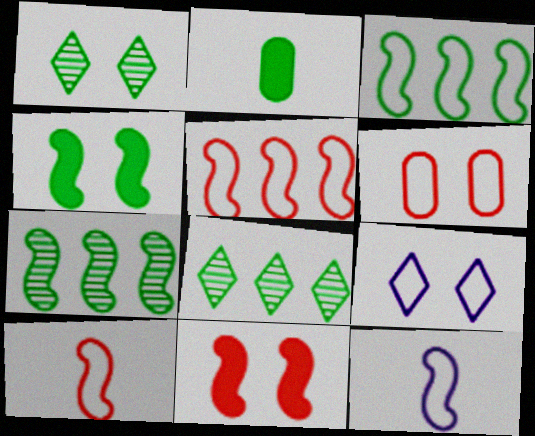[[1, 2, 3], 
[7, 11, 12]]